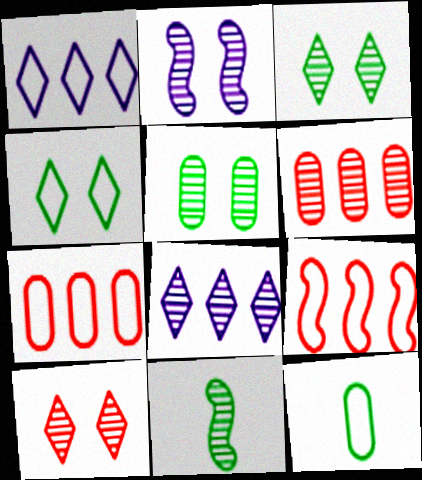[[2, 5, 10]]